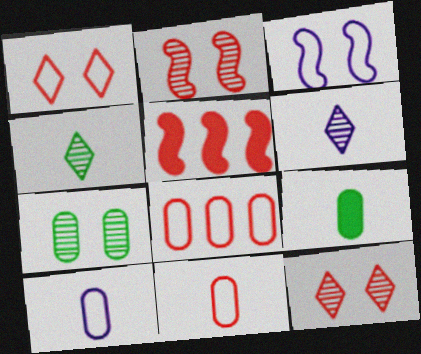[[5, 11, 12]]